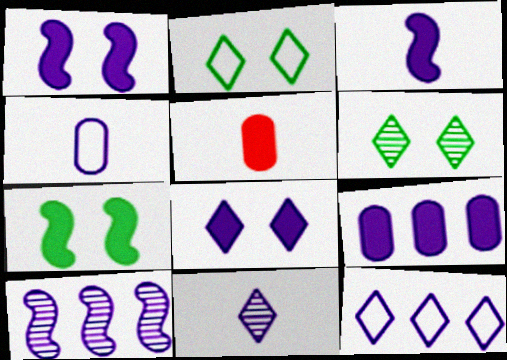[[2, 5, 10], 
[3, 4, 11], 
[3, 8, 9], 
[4, 8, 10], 
[8, 11, 12], 
[9, 10, 12]]